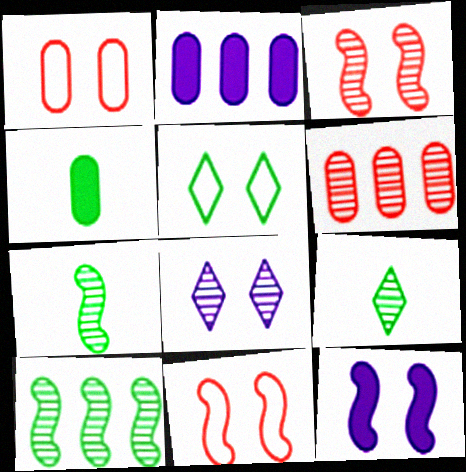[[2, 9, 11], 
[4, 5, 10], 
[6, 7, 8]]